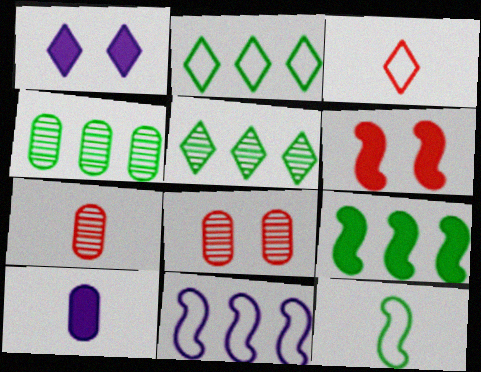[[1, 3, 5], 
[2, 4, 9]]